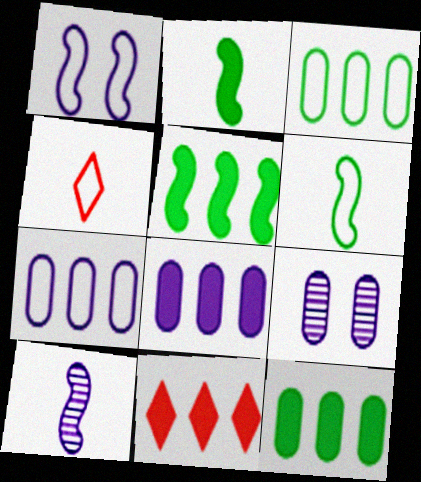[[1, 3, 4], 
[4, 5, 9], 
[5, 8, 11], 
[6, 9, 11]]